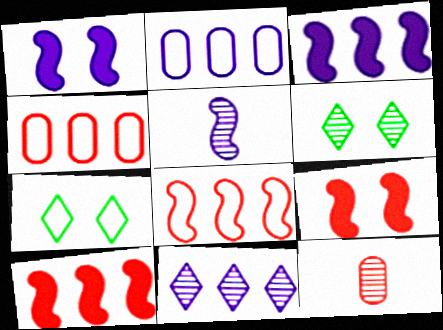[[2, 3, 11], 
[3, 7, 12]]